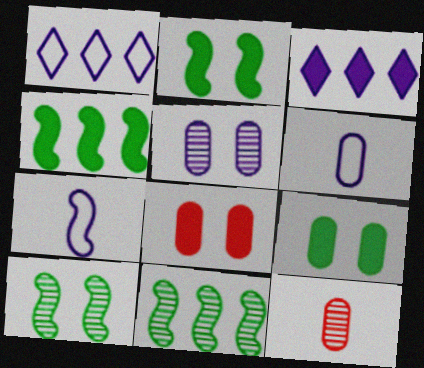[[1, 2, 12], 
[3, 5, 7]]